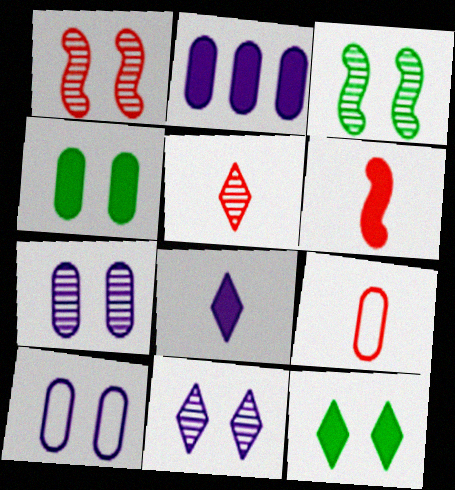[[1, 10, 12], 
[2, 6, 12], 
[5, 6, 9]]